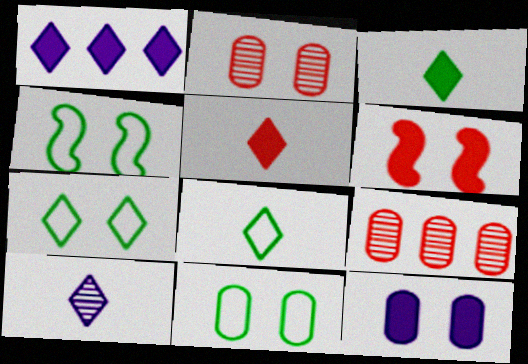[[2, 11, 12], 
[4, 7, 11], 
[5, 8, 10]]